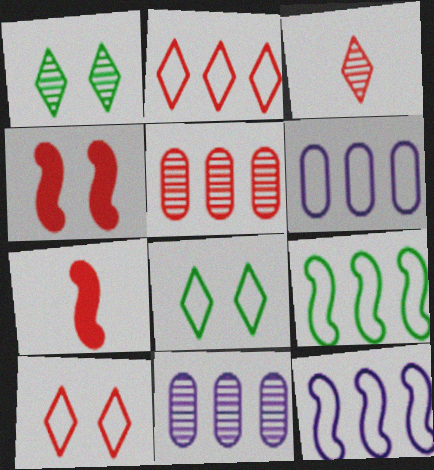[[1, 6, 7], 
[2, 6, 9], 
[5, 7, 10], 
[7, 8, 11]]